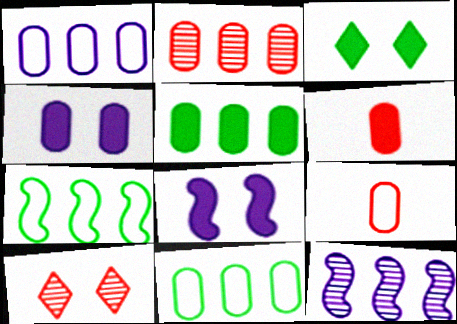[[1, 2, 5], 
[3, 9, 12], 
[4, 5, 6]]